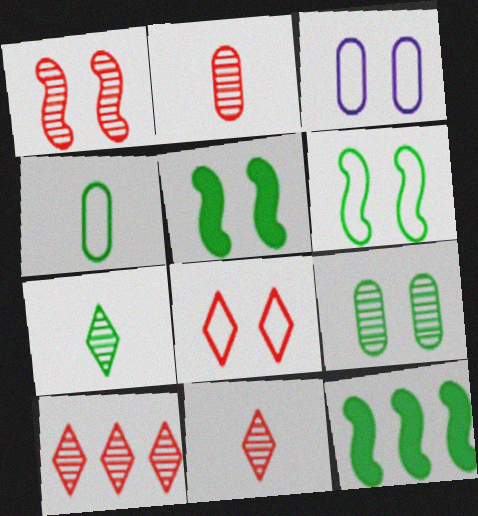[[1, 2, 10], 
[3, 6, 8], 
[3, 11, 12]]